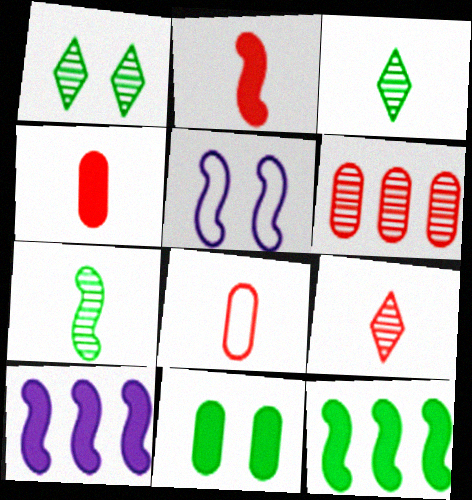[[1, 8, 10], 
[2, 8, 9]]